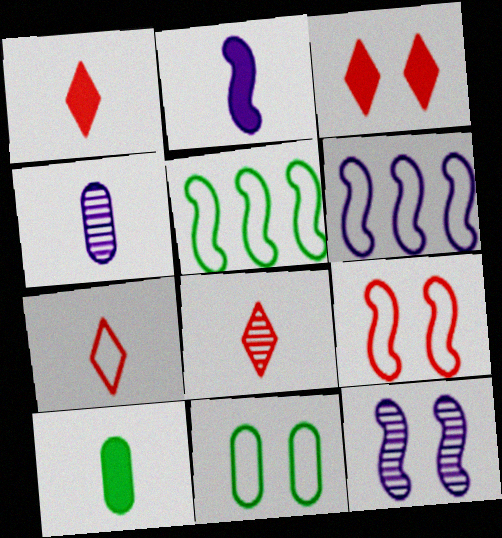[[1, 2, 10], 
[1, 7, 8], 
[2, 6, 12], 
[3, 4, 5], 
[3, 11, 12], 
[6, 7, 11]]